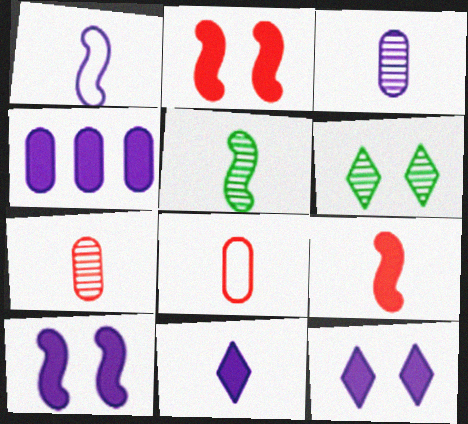[[1, 3, 11], 
[1, 5, 9], 
[4, 10, 11], 
[5, 8, 11]]